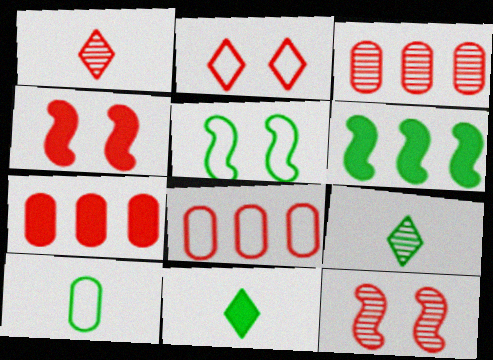[[1, 3, 12], 
[1, 4, 8], 
[3, 7, 8]]